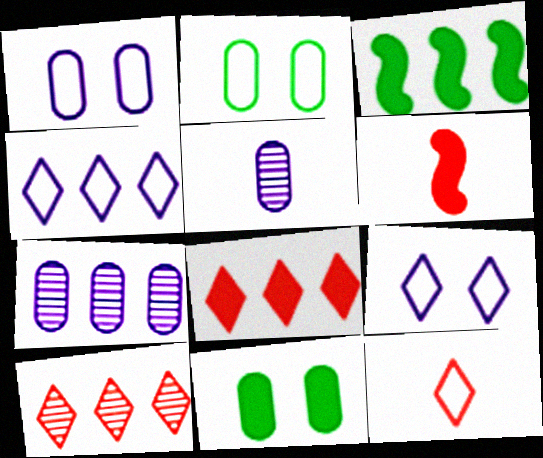[]